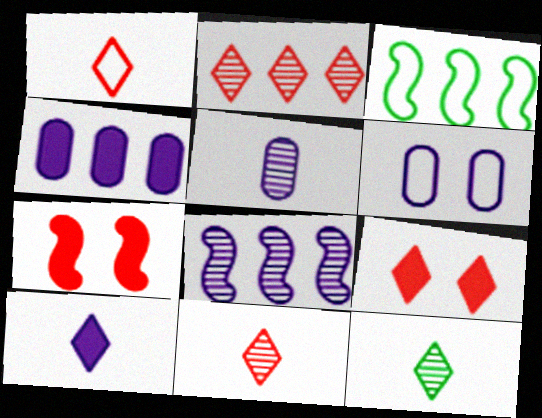[[1, 2, 9], 
[1, 3, 6], 
[1, 10, 12], 
[2, 3, 4], 
[3, 5, 9], 
[4, 5, 6], 
[6, 8, 10]]